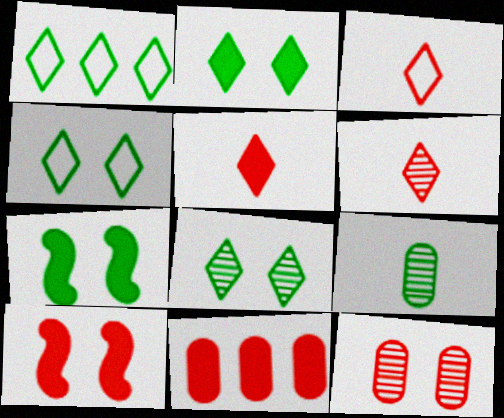[[1, 7, 9], 
[2, 4, 8], 
[3, 5, 6], 
[5, 10, 11]]